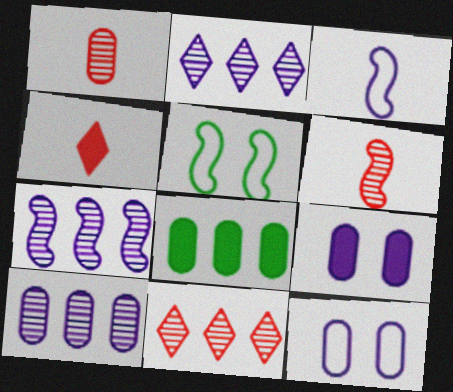[[1, 8, 12], 
[2, 3, 9], 
[2, 7, 10], 
[4, 5, 10]]